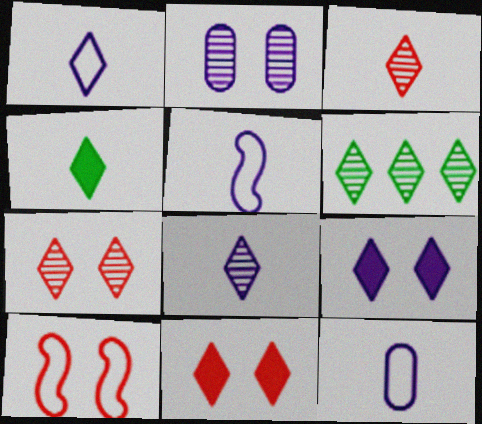[[1, 3, 4], 
[1, 5, 12], 
[1, 6, 11], 
[6, 7, 8]]